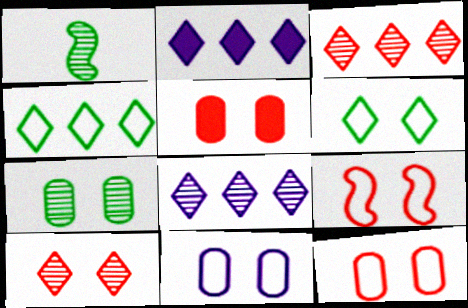[[1, 2, 12], 
[2, 3, 4], 
[5, 7, 11], 
[5, 9, 10], 
[6, 9, 11]]